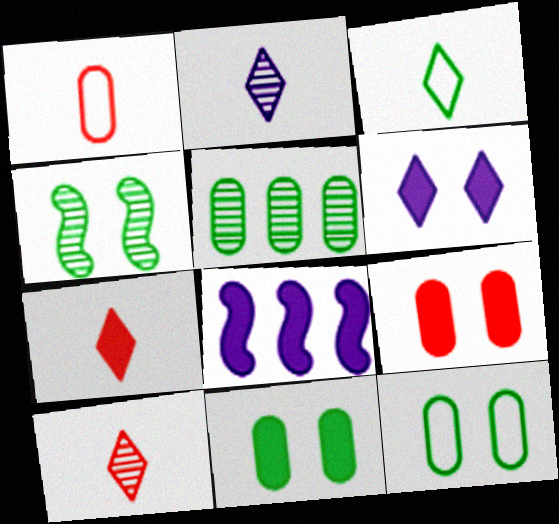[[2, 3, 7], 
[7, 8, 11], 
[8, 10, 12]]